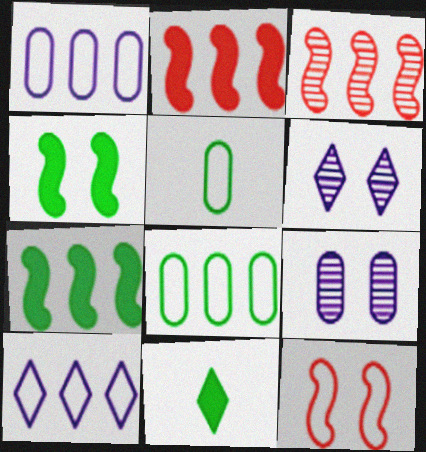[[2, 5, 6], 
[5, 10, 12]]